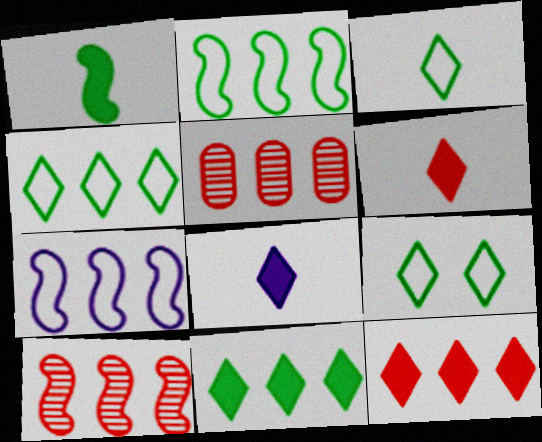[[3, 4, 9], 
[5, 7, 11]]